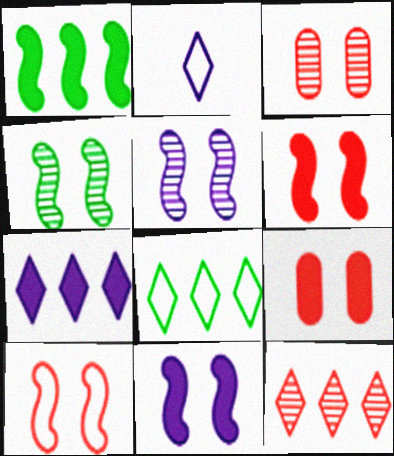[[1, 2, 3], 
[4, 10, 11], 
[7, 8, 12]]